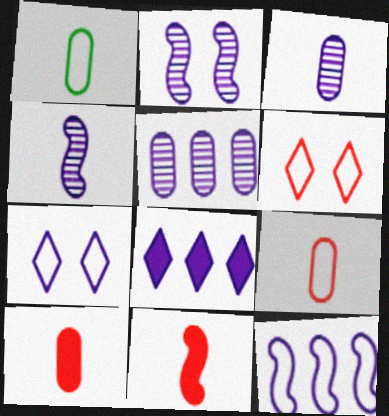[[1, 3, 10], 
[1, 6, 12], 
[5, 8, 12]]